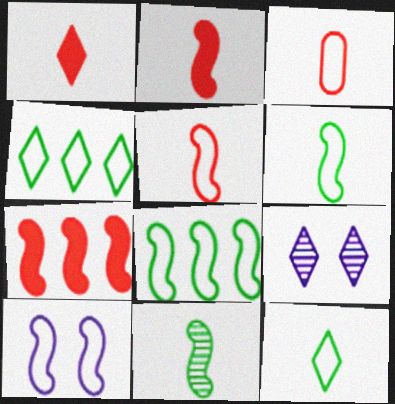[[1, 4, 9], 
[3, 4, 10], 
[5, 8, 10], 
[7, 10, 11]]